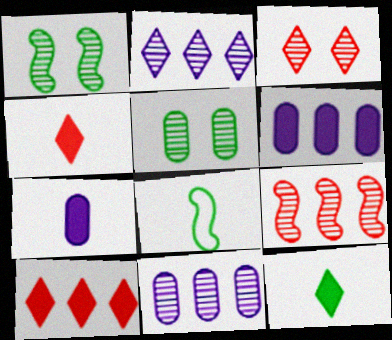[[3, 6, 8]]